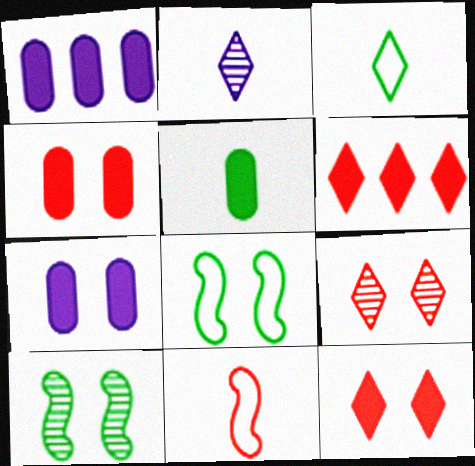[[1, 4, 5], 
[2, 5, 11], 
[7, 8, 9]]